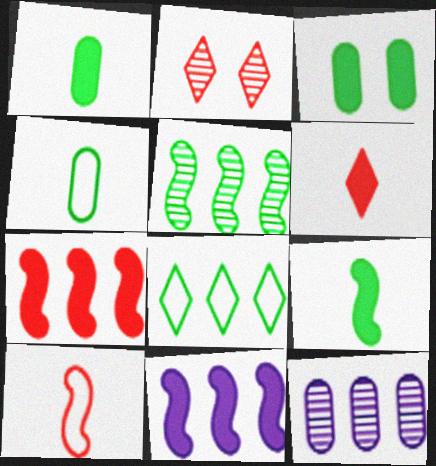[[2, 4, 11], 
[3, 6, 11], 
[7, 8, 12]]